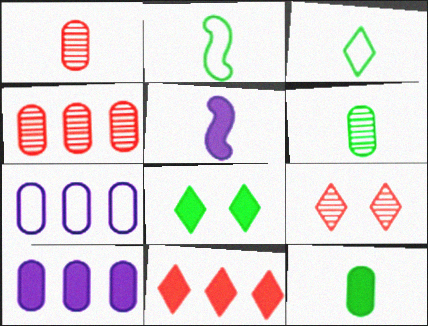[[1, 3, 5], 
[2, 9, 10]]